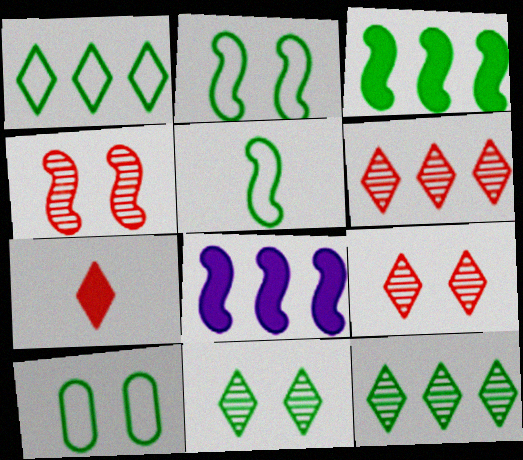[[1, 5, 10], 
[4, 5, 8]]